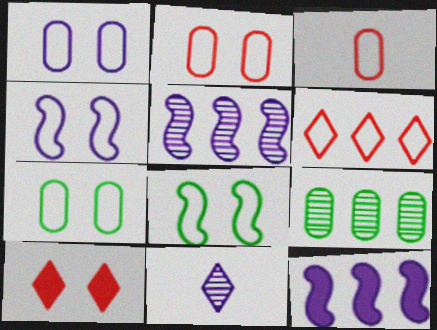[[1, 2, 7], 
[1, 11, 12], 
[6, 9, 12]]